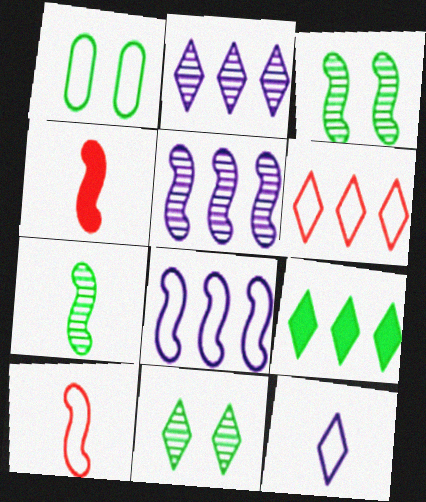[[1, 2, 4], 
[1, 7, 9], 
[2, 6, 9], 
[3, 4, 8]]